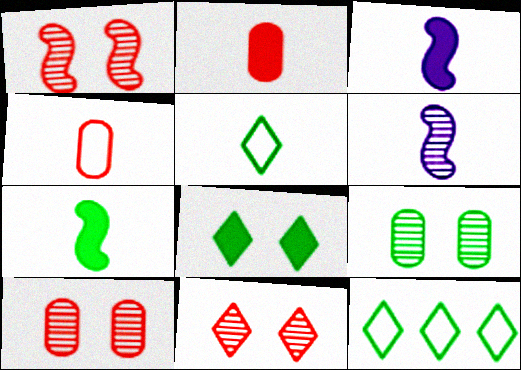[[1, 10, 11], 
[2, 5, 6], 
[3, 10, 12], 
[7, 9, 12]]